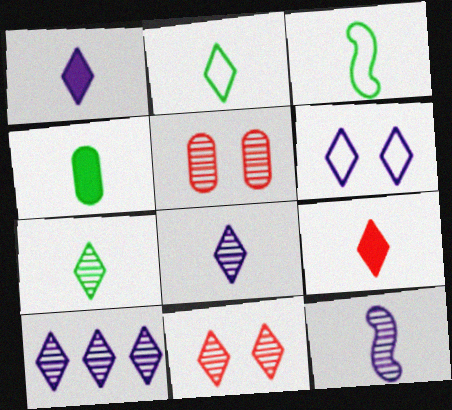[[1, 6, 10], 
[2, 8, 9], 
[3, 4, 7], 
[7, 10, 11]]